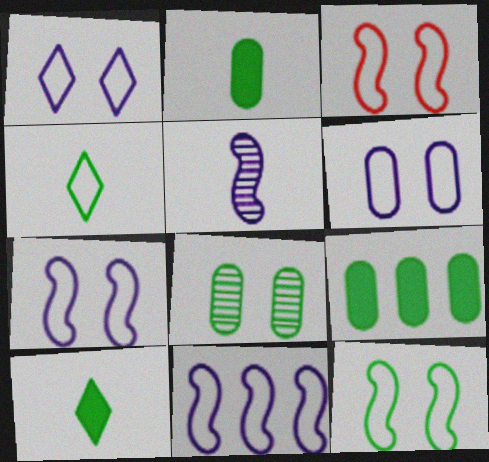[[1, 6, 7], 
[3, 7, 12]]